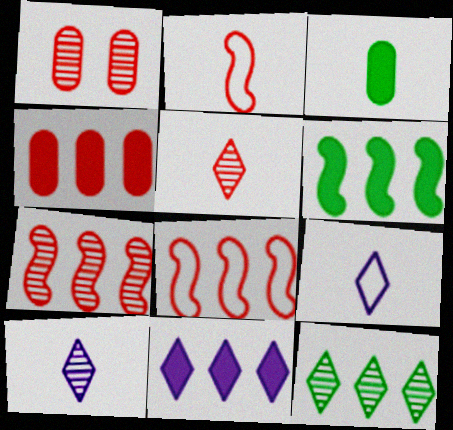[[1, 5, 7], 
[1, 6, 9], 
[2, 3, 10], 
[4, 6, 11]]